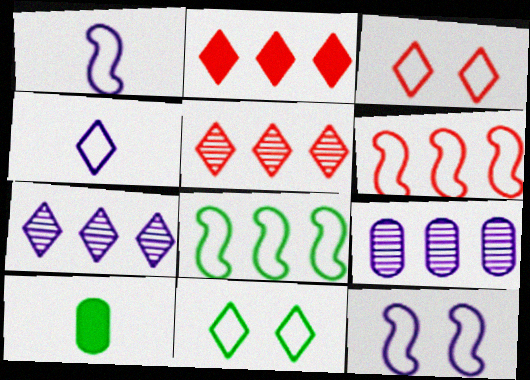[[2, 8, 9], 
[5, 10, 12]]